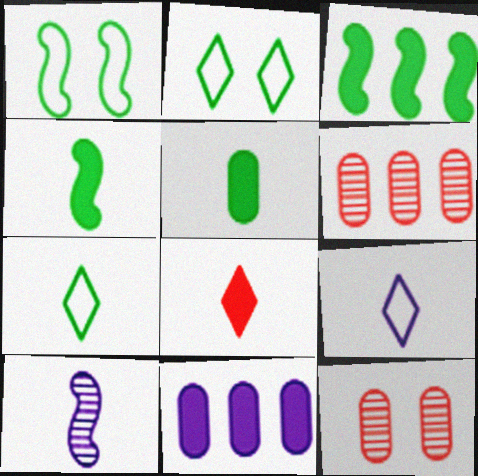[[3, 9, 12]]